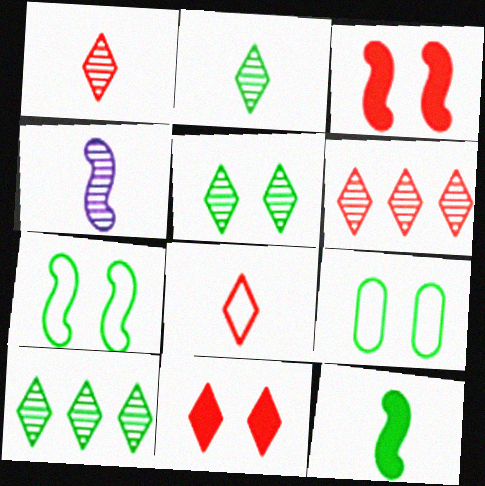[[2, 5, 10], 
[6, 8, 11], 
[9, 10, 12]]